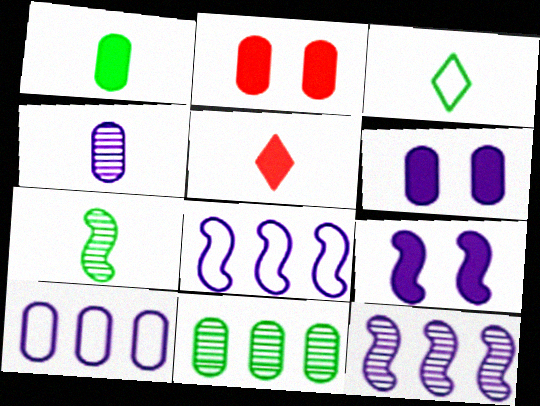[[1, 3, 7], 
[2, 3, 12], 
[4, 6, 10]]